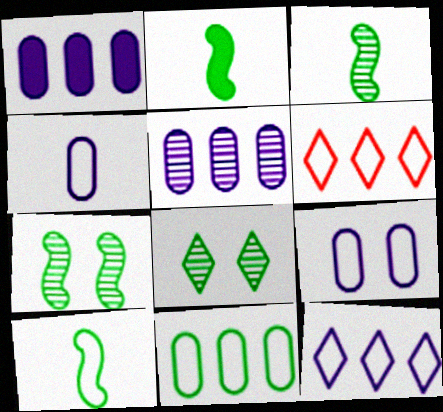[[2, 3, 10], 
[2, 8, 11], 
[6, 9, 10]]